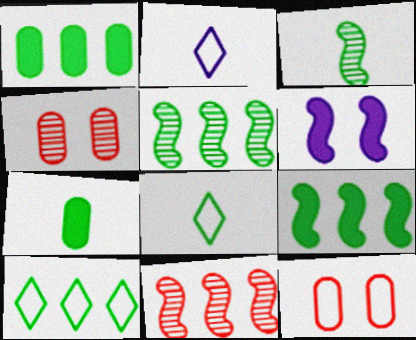[[1, 5, 10], 
[2, 4, 9], 
[3, 7, 8]]